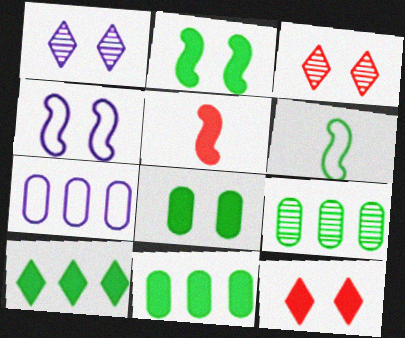[[3, 4, 8]]